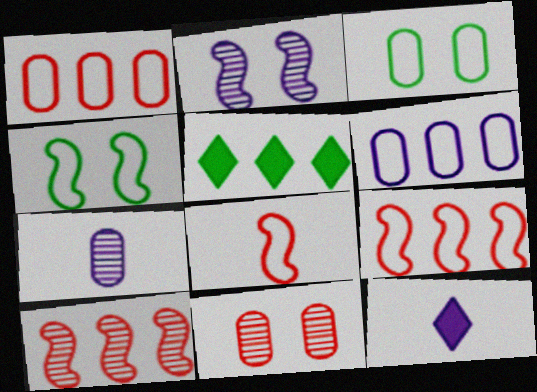[[2, 6, 12], 
[3, 10, 12], 
[5, 6, 10]]